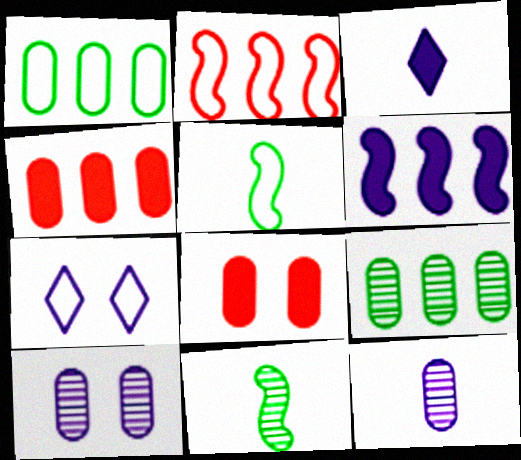[[1, 8, 12], 
[4, 7, 11], 
[6, 7, 12]]